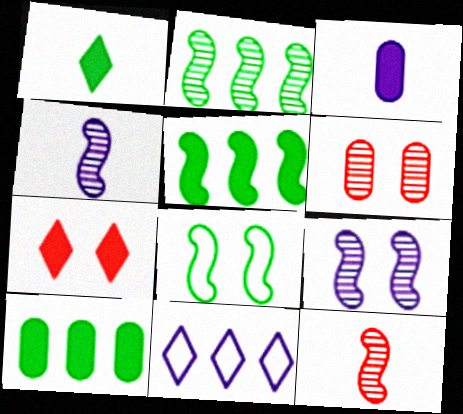[[2, 9, 12], 
[3, 5, 7], 
[3, 9, 11]]